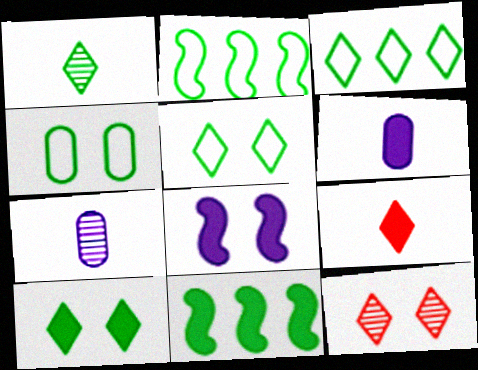[[1, 3, 10], 
[1, 4, 11], 
[2, 6, 12], 
[4, 8, 12]]